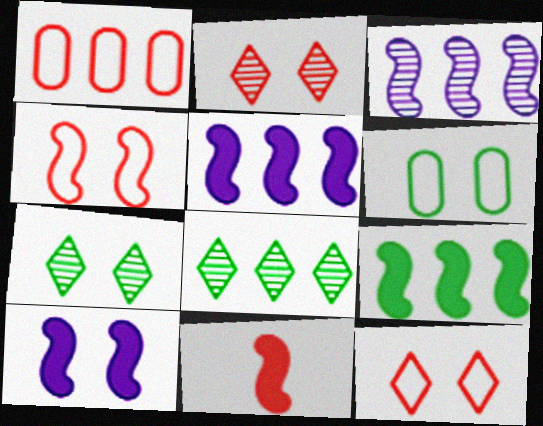[[1, 2, 11], 
[1, 5, 8], 
[2, 6, 10], 
[9, 10, 11]]